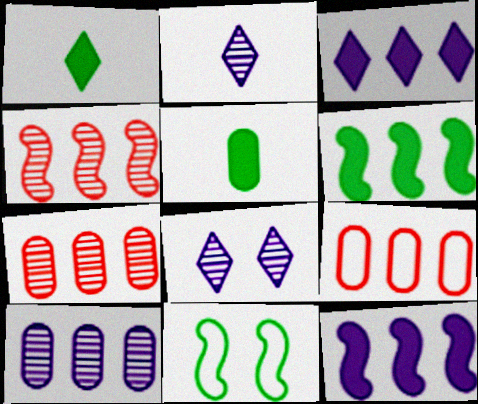[]